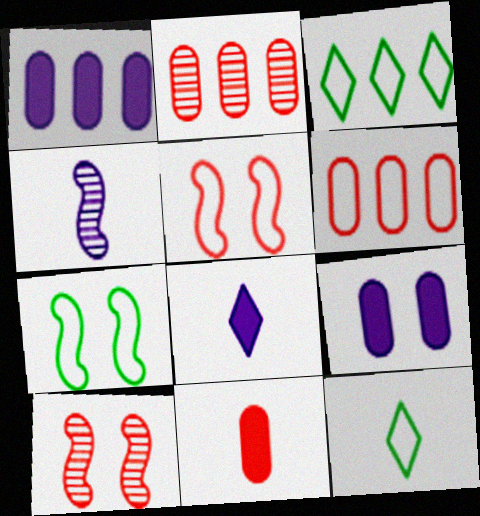[[1, 10, 12], 
[2, 7, 8], 
[4, 11, 12]]